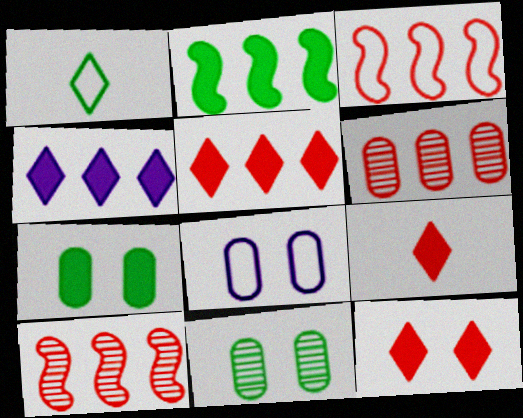[[1, 2, 11], 
[1, 3, 8], 
[3, 5, 6], 
[5, 9, 12]]